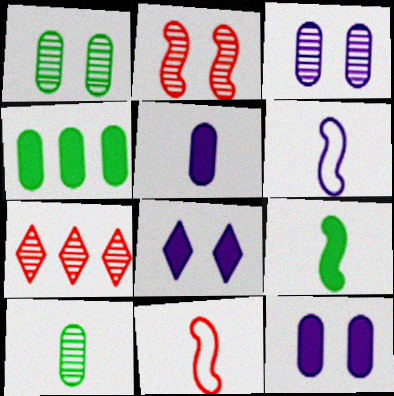[]